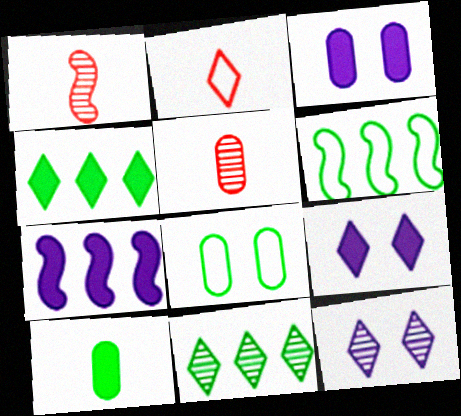[[2, 4, 12], 
[2, 9, 11], 
[5, 6, 9]]